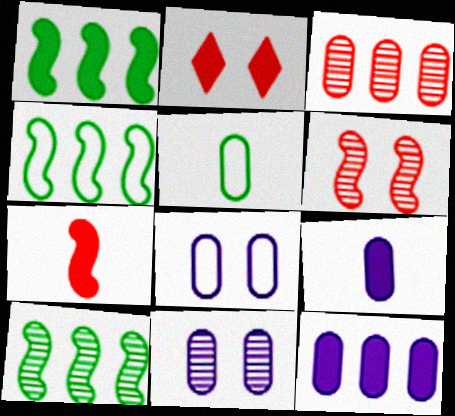[[1, 2, 9], 
[1, 4, 10]]